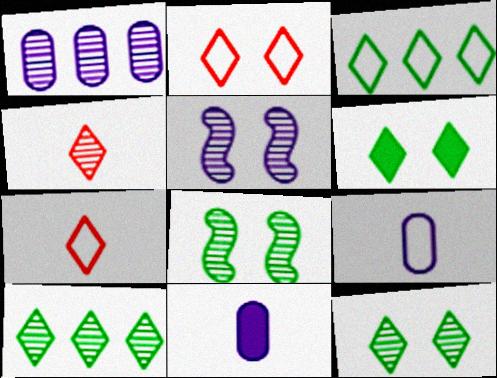[[1, 4, 8]]